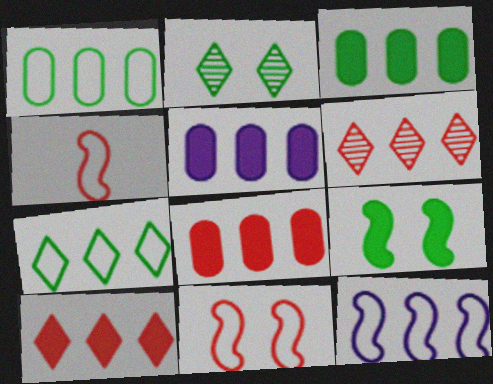[[2, 4, 5], 
[3, 5, 8], 
[3, 6, 12]]